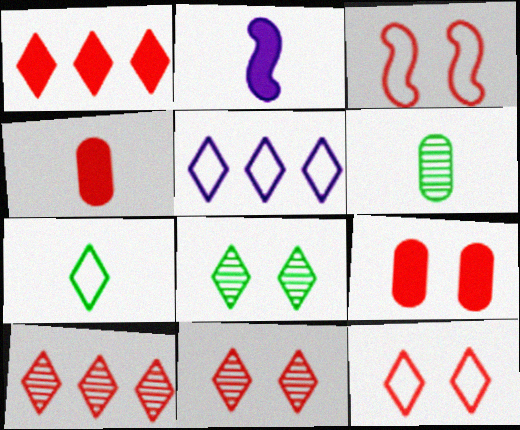[[3, 4, 10], 
[3, 9, 11], 
[5, 7, 12]]